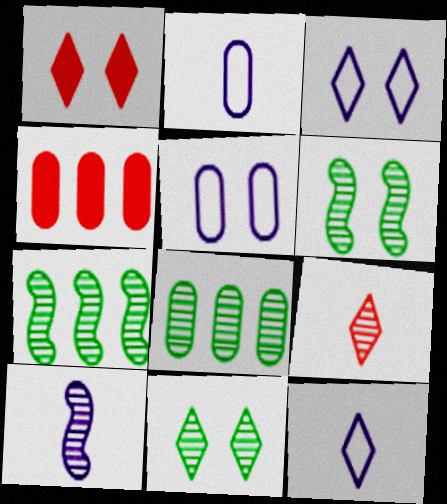[[1, 2, 7], 
[1, 3, 11], 
[1, 5, 6], 
[4, 6, 12]]